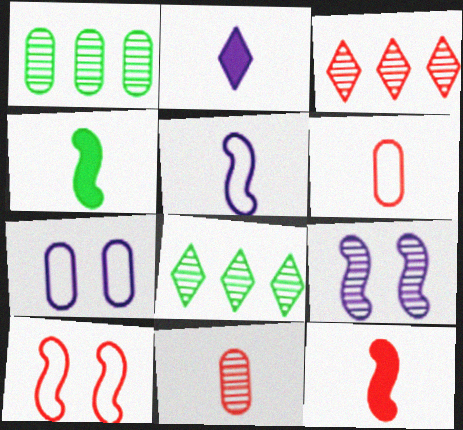[[1, 2, 10], 
[3, 4, 7], 
[7, 8, 12], 
[8, 9, 11]]